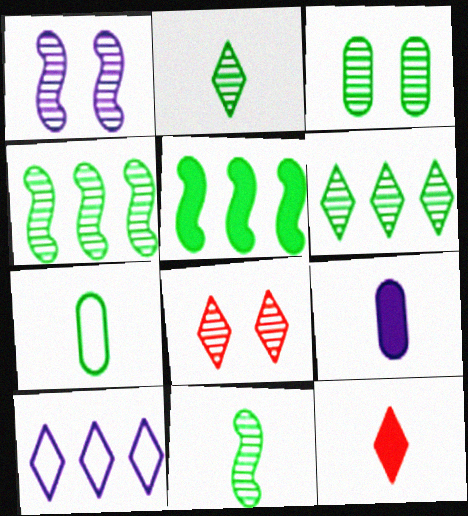[[1, 3, 8], 
[1, 9, 10], 
[2, 3, 4], 
[3, 6, 11]]